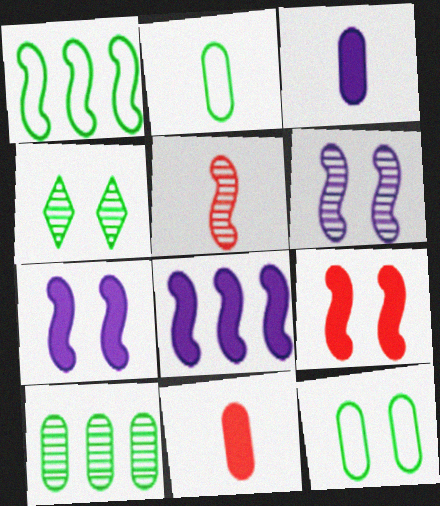[[1, 5, 7]]